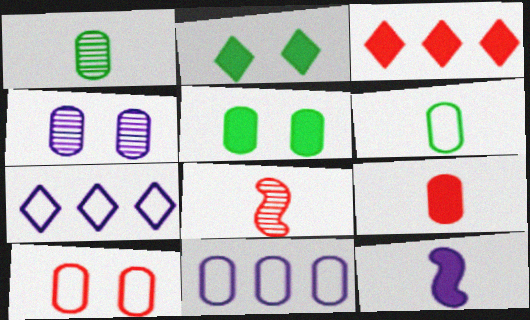[[2, 8, 11], 
[3, 5, 12], 
[3, 8, 10], 
[4, 5, 10], 
[4, 7, 12], 
[5, 7, 8], 
[6, 10, 11]]